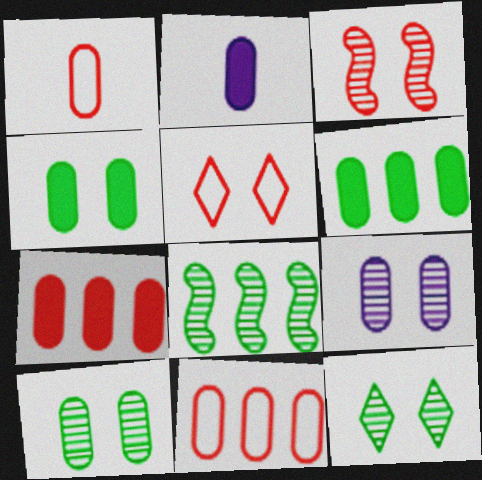[[1, 6, 9], 
[2, 4, 7], 
[2, 5, 8], 
[2, 10, 11], 
[3, 9, 12]]